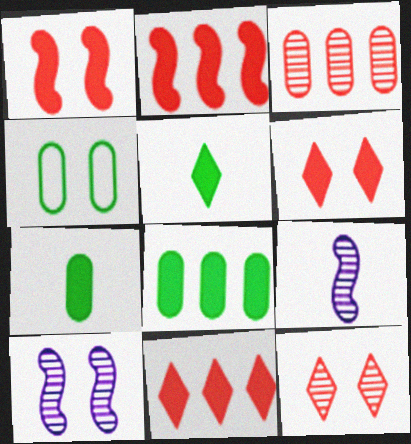[[4, 6, 10], 
[4, 9, 11]]